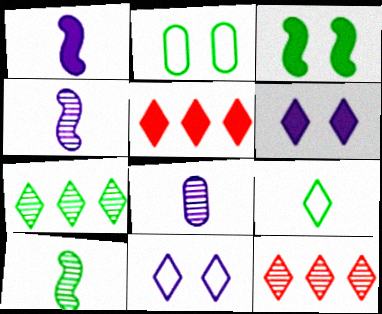[[1, 2, 12], 
[2, 4, 5], 
[6, 9, 12]]